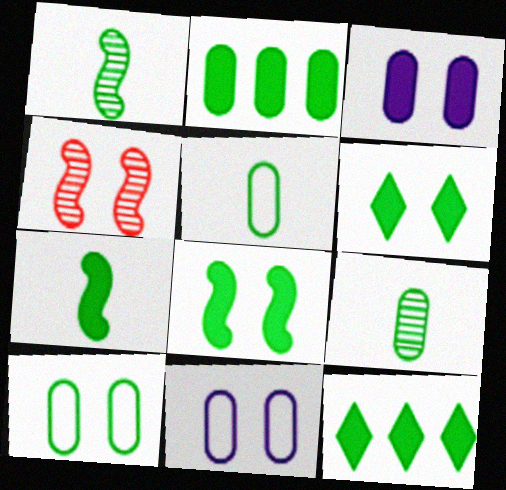[[1, 10, 12], 
[2, 6, 7], 
[2, 9, 10], 
[4, 6, 11]]